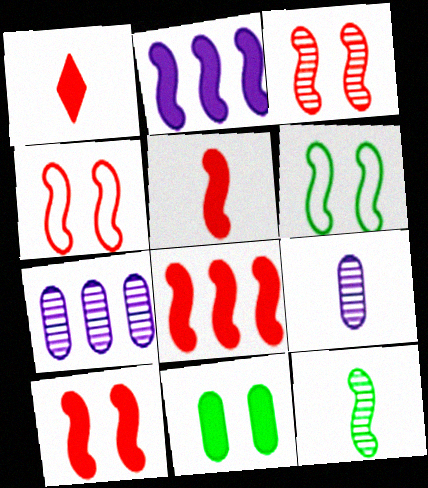[[1, 2, 11], 
[1, 6, 7], 
[2, 4, 12], 
[3, 4, 10], 
[5, 8, 10]]